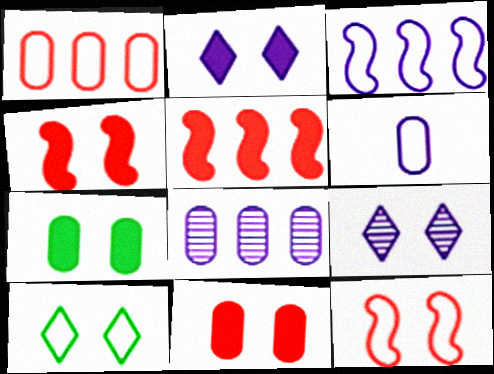[[2, 4, 7], 
[7, 9, 12]]